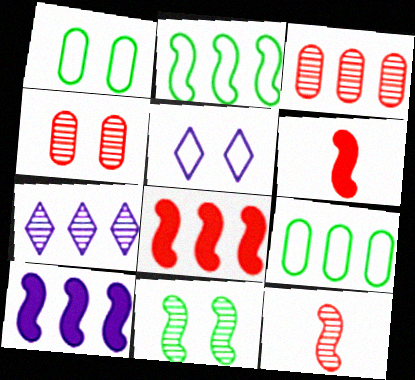[[1, 6, 7], 
[7, 8, 9]]